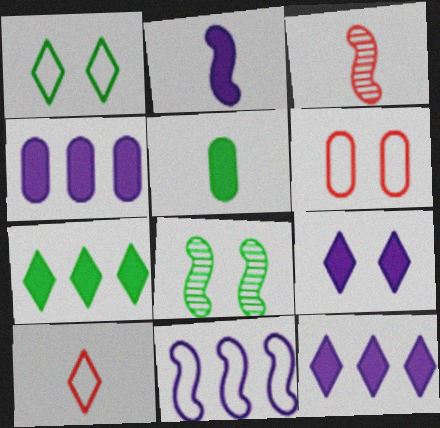[[1, 3, 4], 
[2, 4, 9], 
[4, 8, 10], 
[6, 8, 9]]